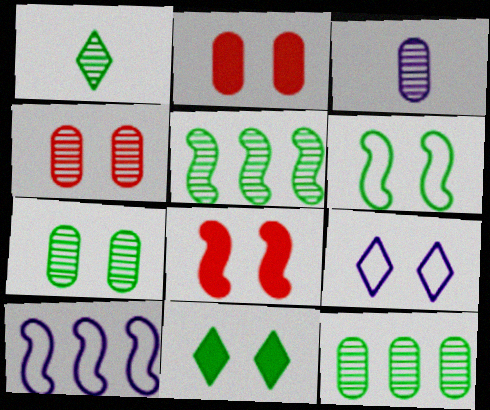[[1, 2, 10], 
[1, 5, 7], 
[3, 4, 12], 
[6, 7, 11], 
[7, 8, 9]]